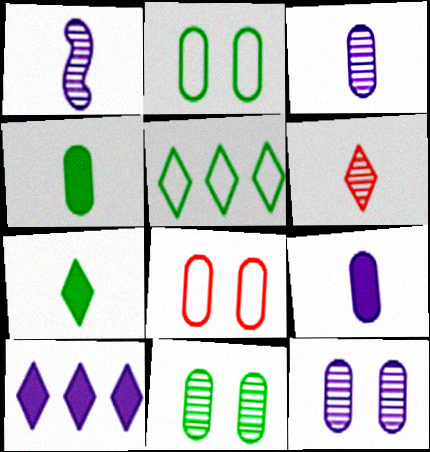[]